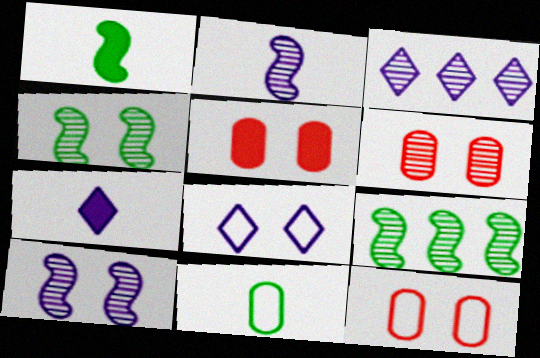[[1, 3, 12], 
[3, 7, 8], 
[4, 5, 8], 
[5, 6, 12], 
[7, 9, 12]]